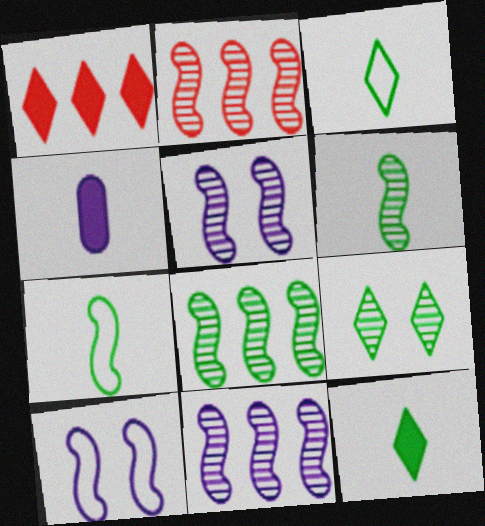[[2, 5, 6], 
[2, 8, 11]]